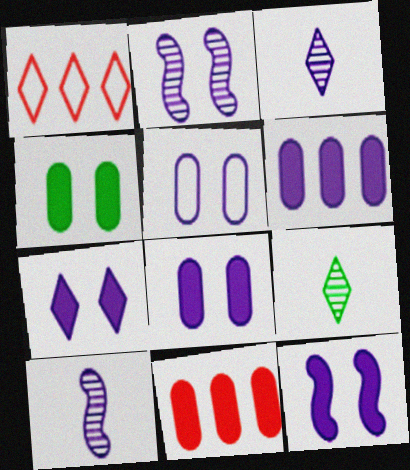[[1, 4, 10], 
[1, 7, 9], 
[2, 5, 7], 
[7, 8, 12]]